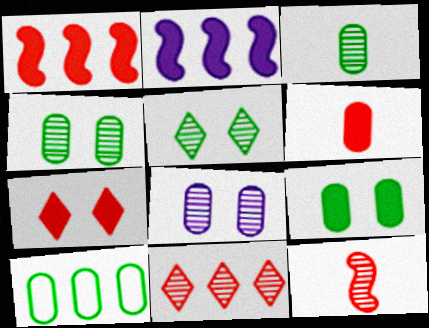[[1, 6, 7], 
[2, 10, 11], 
[3, 9, 10], 
[6, 8, 10]]